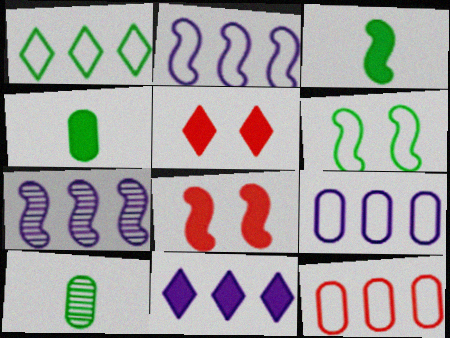[[1, 2, 12], 
[2, 5, 10], 
[4, 8, 11], 
[7, 9, 11]]